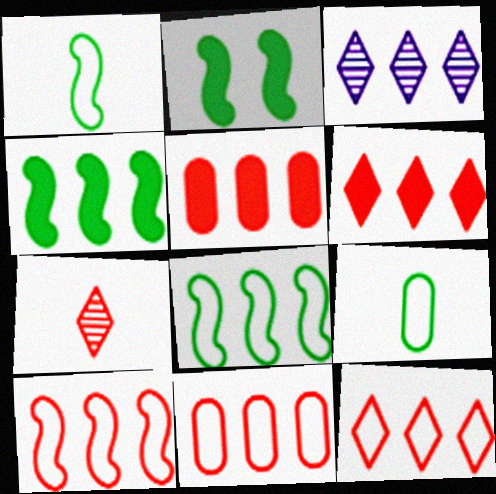[[3, 4, 11], 
[3, 5, 8], 
[10, 11, 12]]